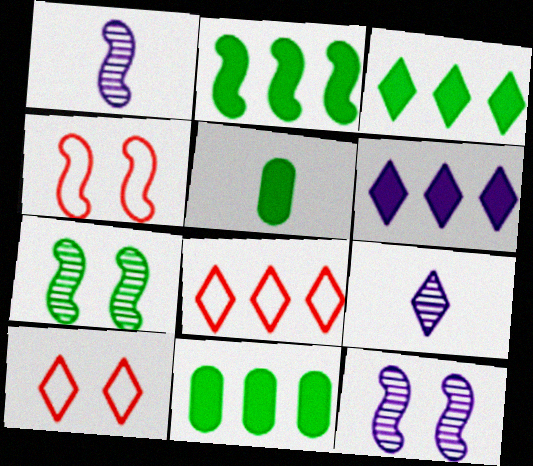[[1, 2, 4], 
[1, 10, 11], 
[2, 3, 11], 
[3, 9, 10], 
[4, 9, 11], 
[5, 8, 12]]